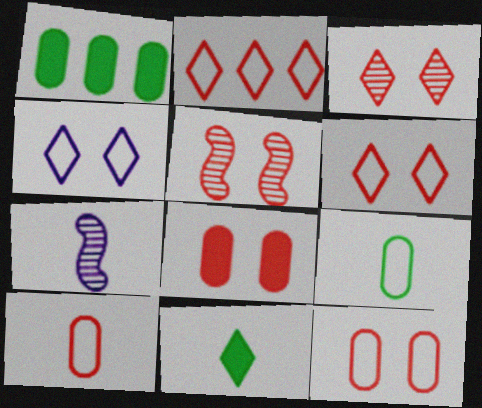[[1, 6, 7], 
[5, 6, 8], 
[7, 10, 11]]